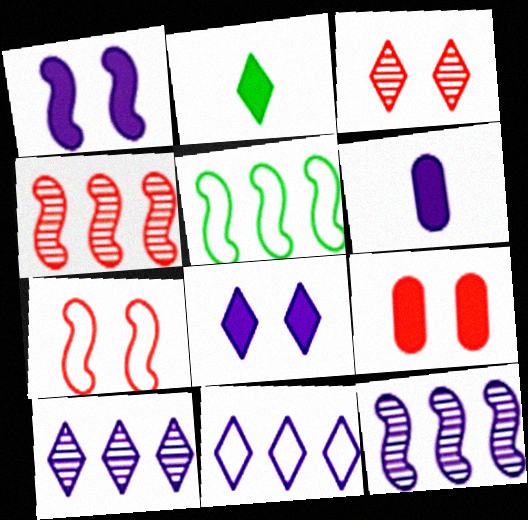[[2, 3, 11], 
[3, 5, 6], 
[3, 7, 9]]